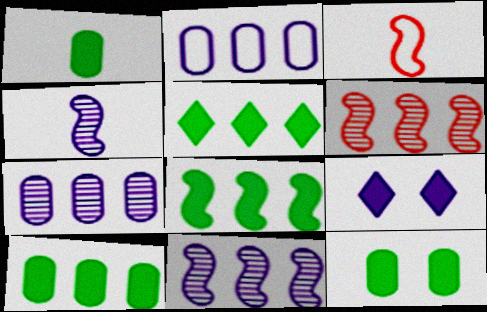[[1, 10, 12], 
[2, 4, 9], 
[2, 5, 6], 
[5, 8, 10]]